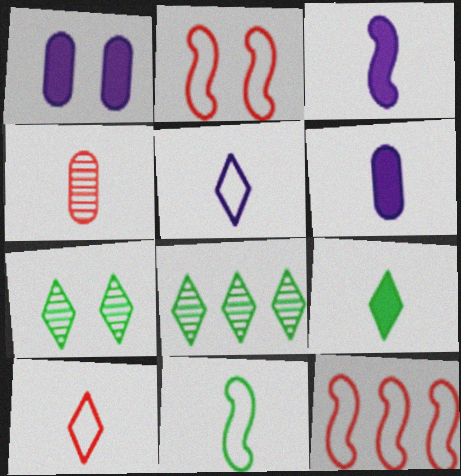[[1, 2, 7], 
[2, 6, 8], 
[6, 7, 12]]